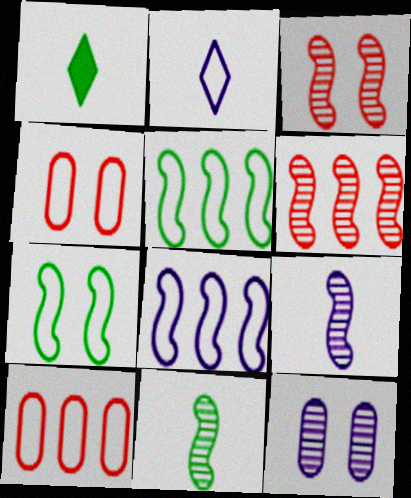[[2, 4, 5], 
[2, 7, 10]]